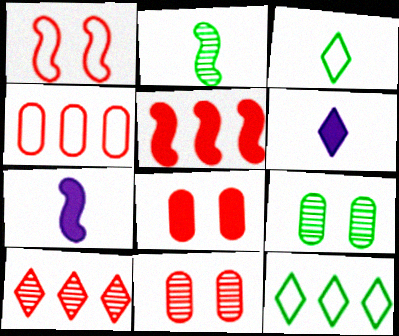[[4, 5, 10], 
[7, 11, 12]]